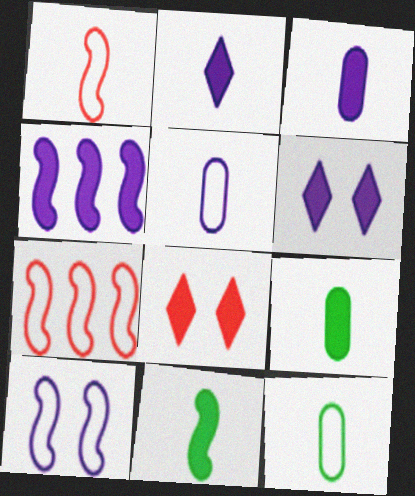[[3, 4, 6], 
[4, 8, 9]]